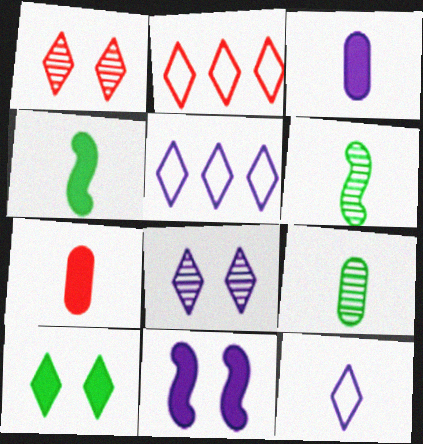[[2, 9, 11], 
[6, 7, 12]]